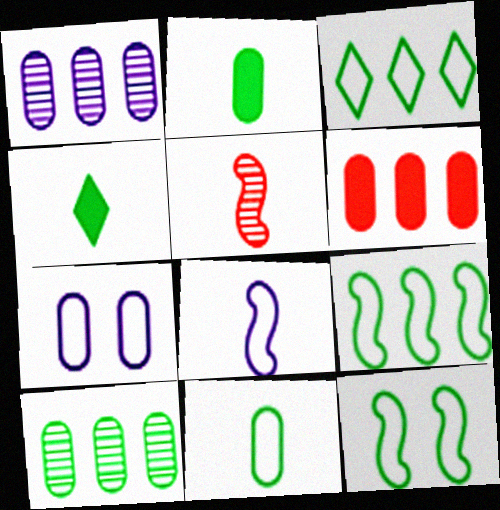[[3, 11, 12], 
[4, 10, 12]]